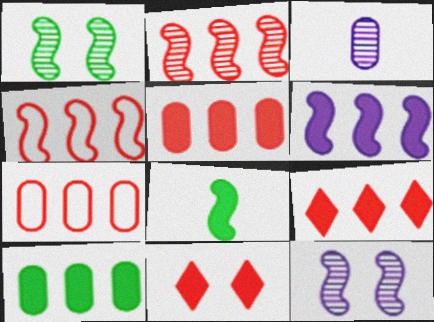[[2, 7, 9], 
[4, 8, 12], 
[6, 9, 10]]